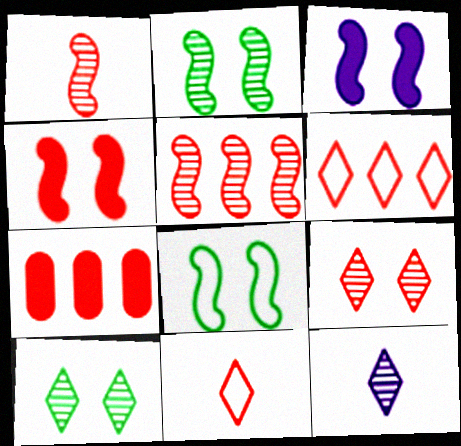[[5, 6, 7], 
[7, 8, 12]]